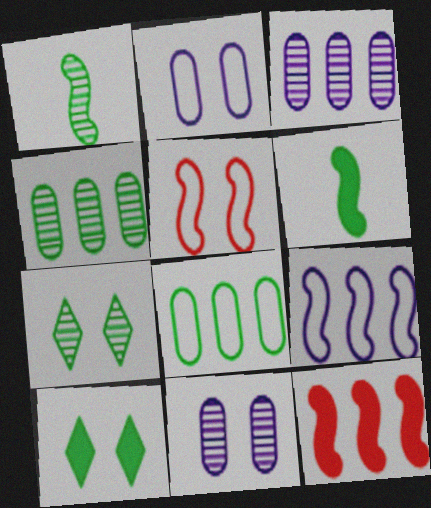[[1, 4, 7], 
[1, 8, 10], 
[5, 10, 11], 
[6, 7, 8]]